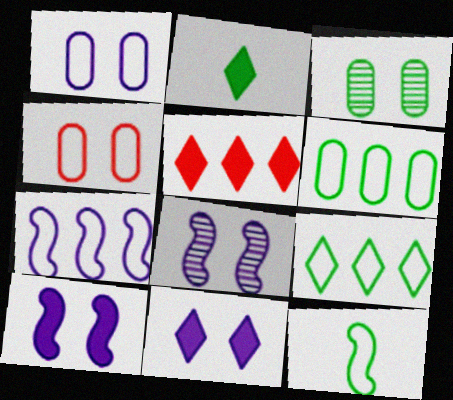[[1, 8, 11], 
[2, 5, 11]]